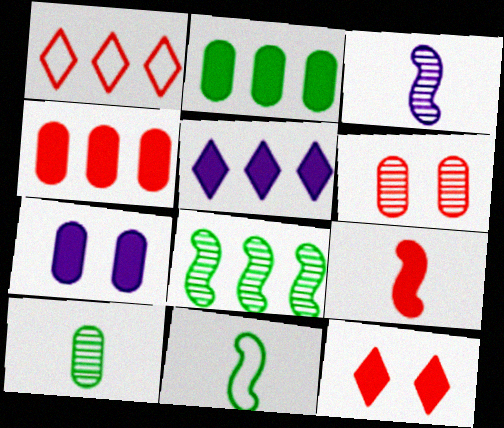[[1, 6, 9], 
[3, 9, 11], 
[4, 9, 12], 
[5, 6, 11]]